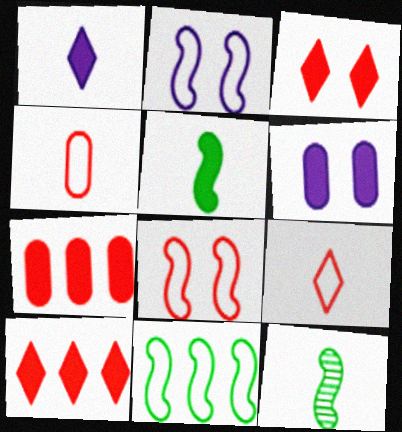[[1, 4, 12], 
[5, 6, 10]]